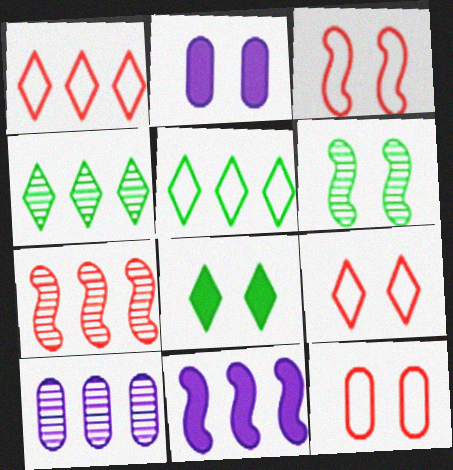[[2, 6, 9], 
[3, 9, 12], 
[4, 7, 10]]